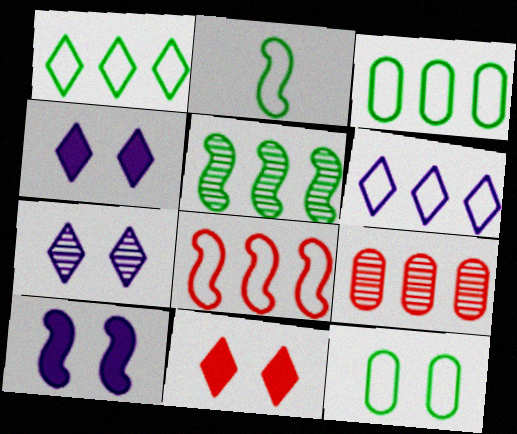[[1, 2, 12], 
[2, 4, 9], 
[3, 6, 8]]